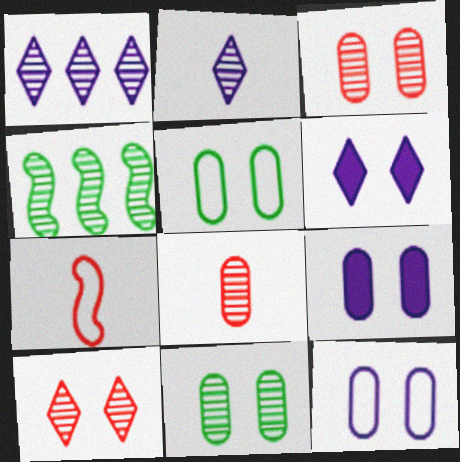[[2, 3, 4], 
[3, 5, 9]]